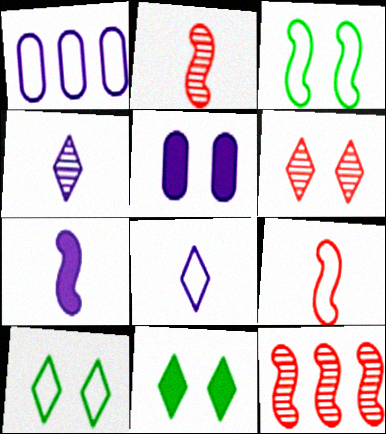[[1, 2, 11], 
[1, 9, 10], 
[3, 5, 6], 
[3, 7, 12]]